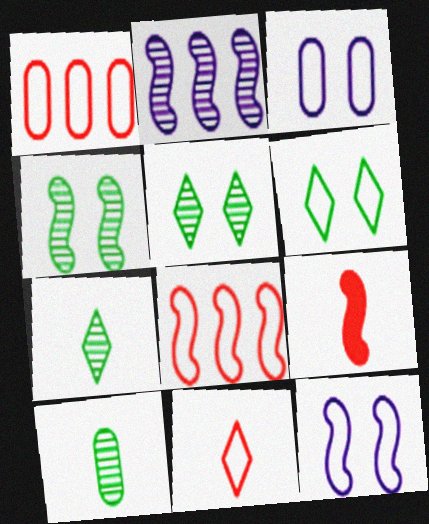[]